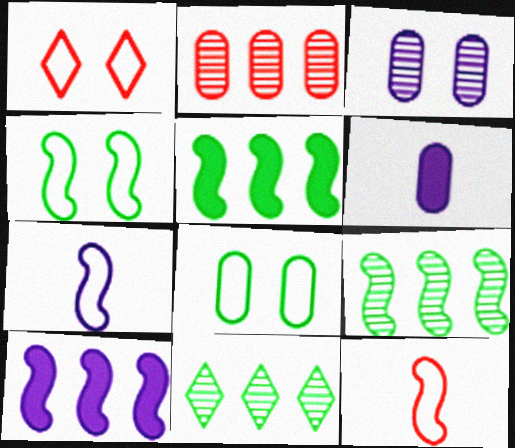[[1, 6, 9], 
[2, 6, 8]]